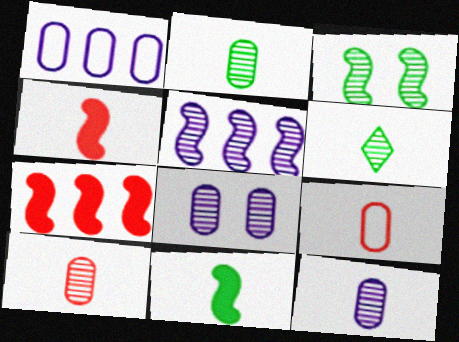[[2, 10, 12]]